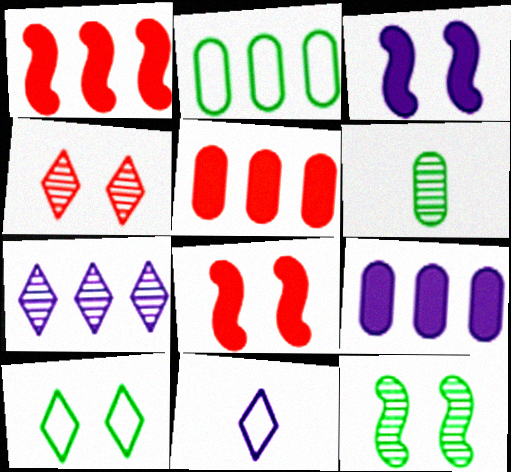[[1, 2, 7], 
[5, 11, 12]]